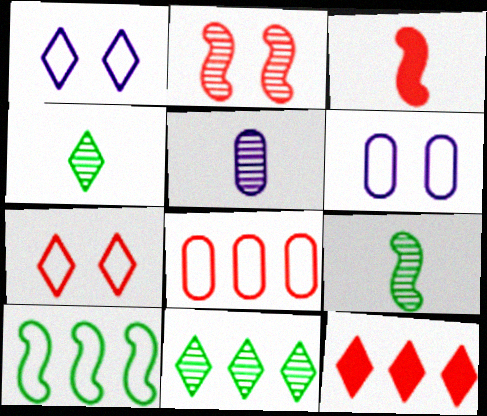[[1, 4, 12], 
[2, 5, 11], 
[3, 6, 11], 
[6, 9, 12]]